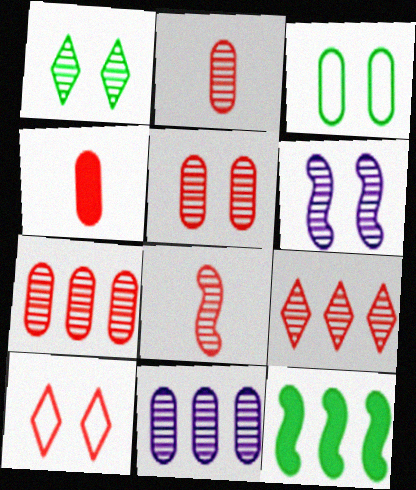[[1, 5, 6], 
[1, 8, 11], 
[2, 5, 7], 
[3, 4, 11], 
[5, 8, 9]]